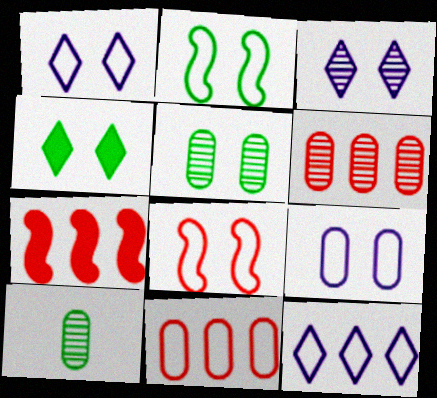[[1, 7, 10], 
[2, 4, 5]]